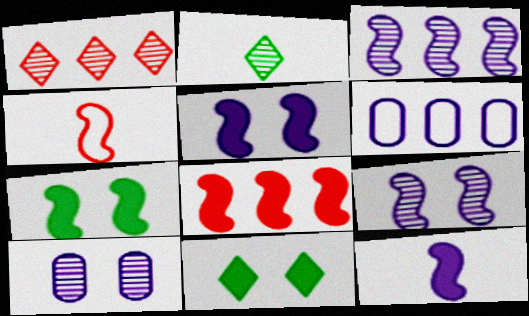[[3, 4, 7], 
[7, 8, 12]]